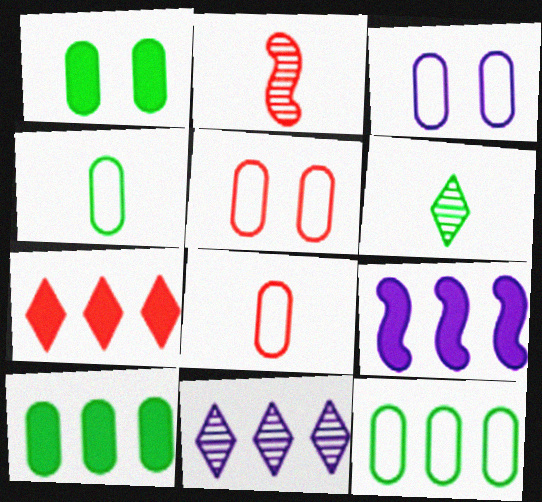[[2, 5, 7], 
[3, 8, 12], 
[5, 6, 9], 
[7, 9, 10]]